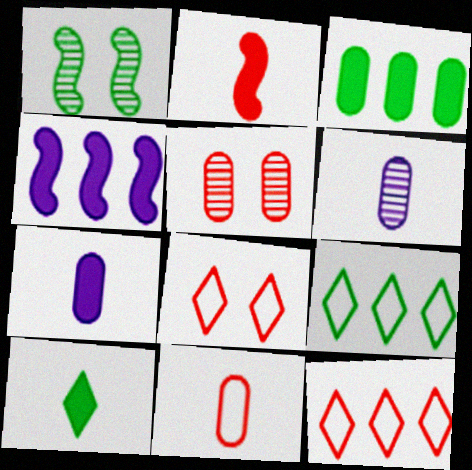[[1, 7, 12], 
[2, 5, 12], 
[2, 7, 10]]